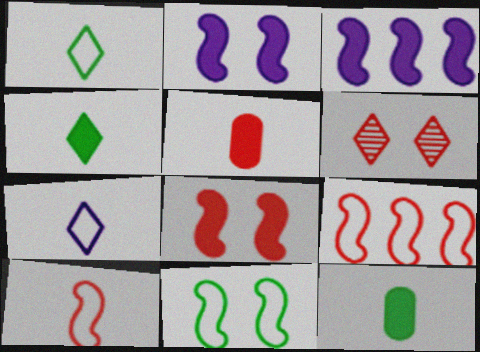[[5, 6, 9]]